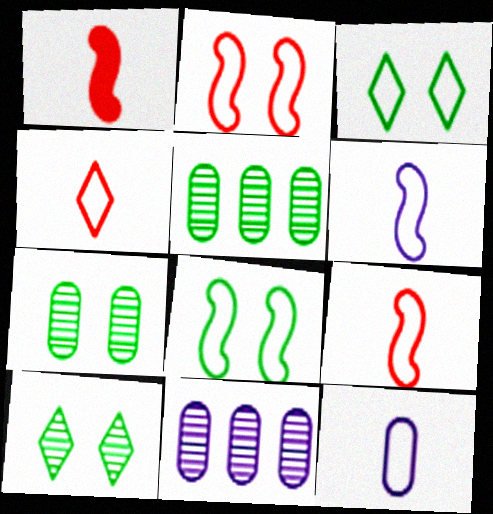[[1, 3, 11]]